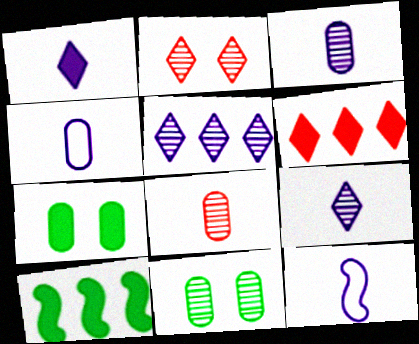[[1, 3, 12], 
[2, 4, 10], 
[6, 11, 12]]